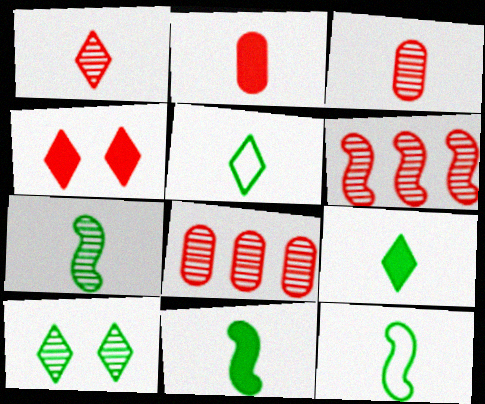[[7, 11, 12]]